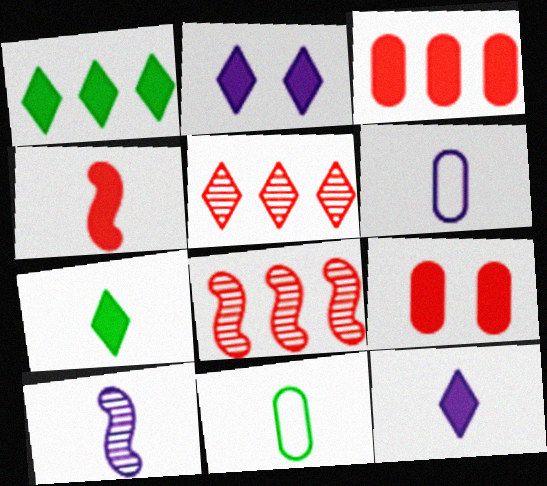[[2, 8, 11], 
[6, 10, 12]]